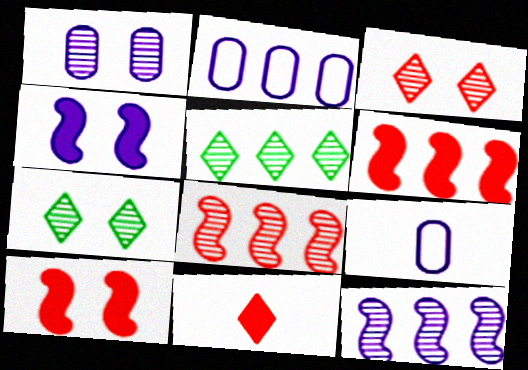[[2, 5, 6], 
[5, 9, 10], 
[6, 7, 9]]